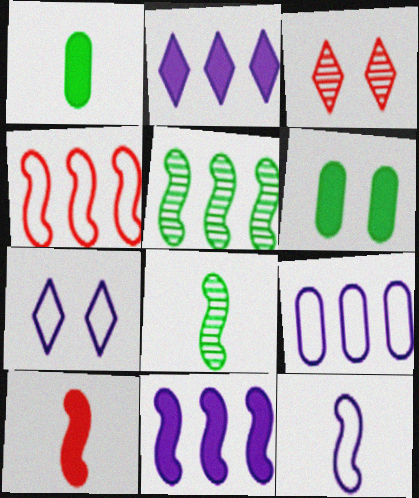[[2, 6, 10], 
[4, 5, 11], 
[7, 9, 12], 
[8, 10, 12]]